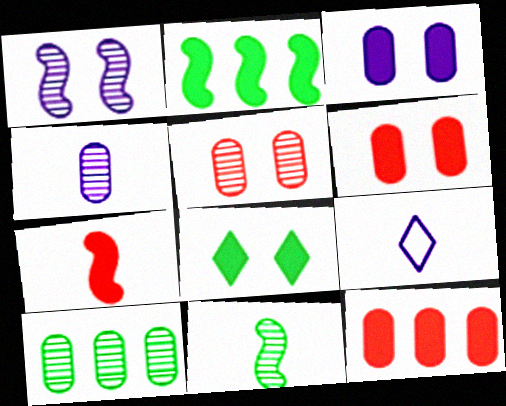[[2, 5, 9], 
[4, 5, 10]]